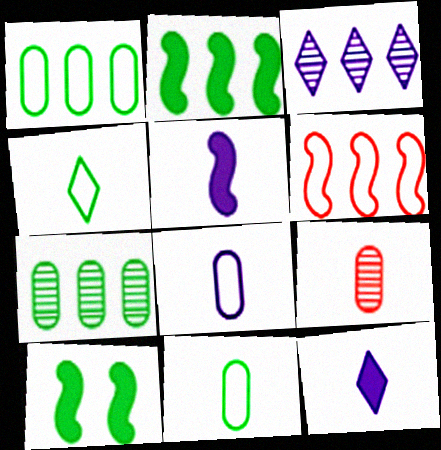[[4, 5, 9], 
[4, 7, 10]]